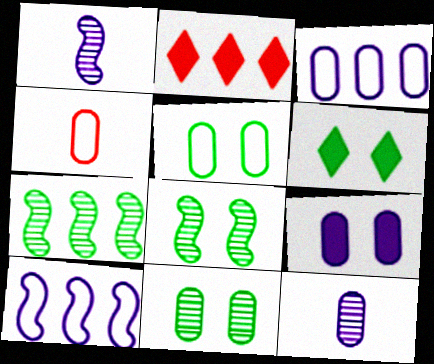[[1, 2, 5], 
[2, 3, 7], 
[3, 4, 5], 
[3, 9, 12], 
[5, 6, 8]]